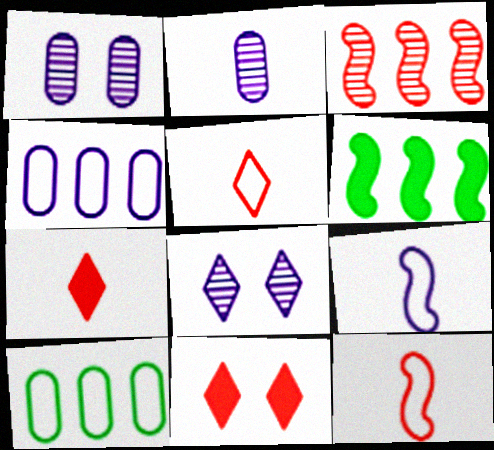[[1, 5, 6]]